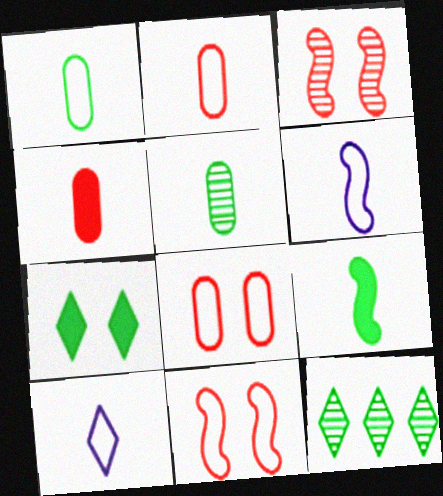[]